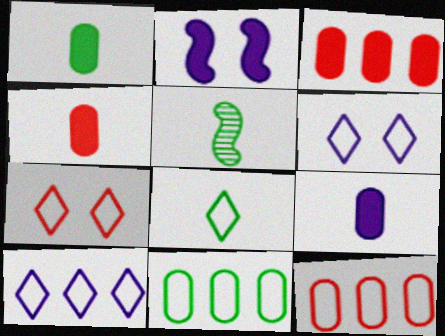[[1, 4, 9], 
[1, 5, 8], 
[3, 5, 6], 
[7, 8, 10]]